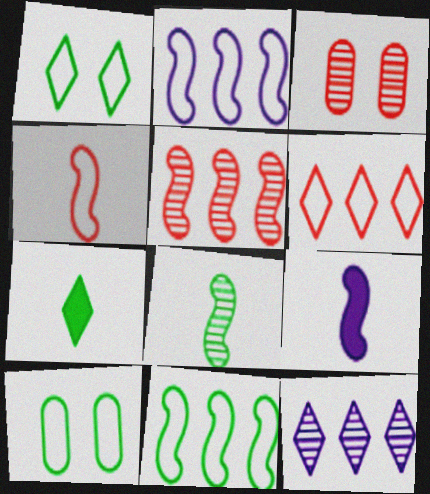[[2, 3, 7], 
[3, 8, 12], 
[4, 8, 9]]